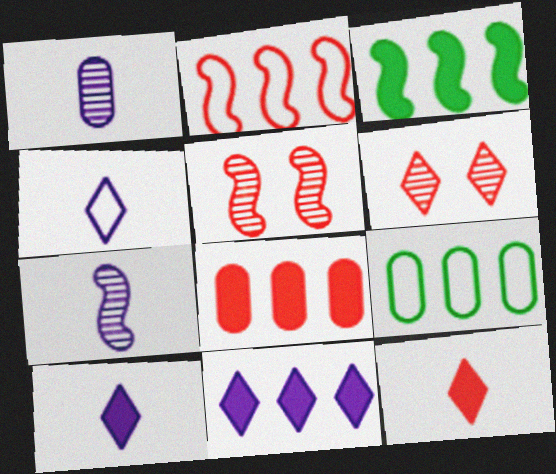[[3, 8, 11], 
[5, 9, 10]]